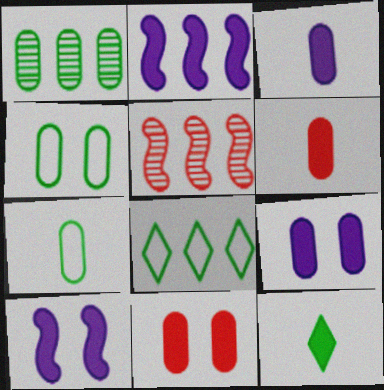[[2, 11, 12]]